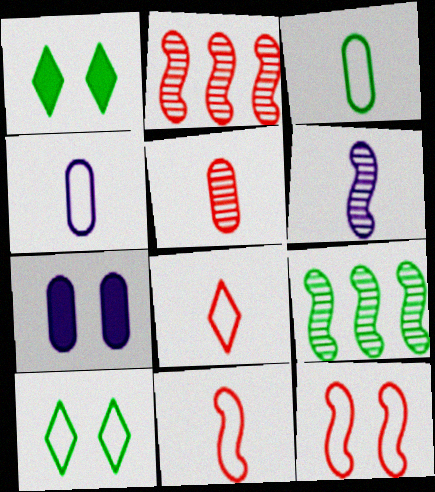[[1, 2, 4], 
[1, 3, 9], 
[7, 8, 9]]